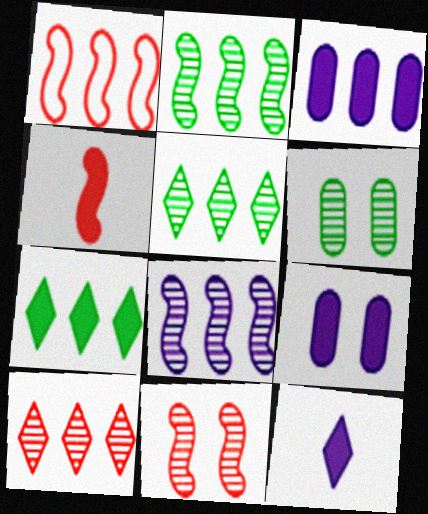[[1, 3, 5], 
[1, 4, 11], 
[1, 6, 12], 
[4, 7, 9]]